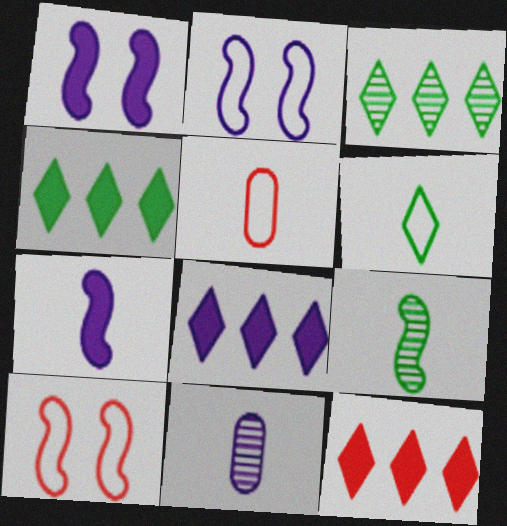[[1, 3, 5], 
[2, 8, 11], 
[4, 8, 12], 
[4, 10, 11]]